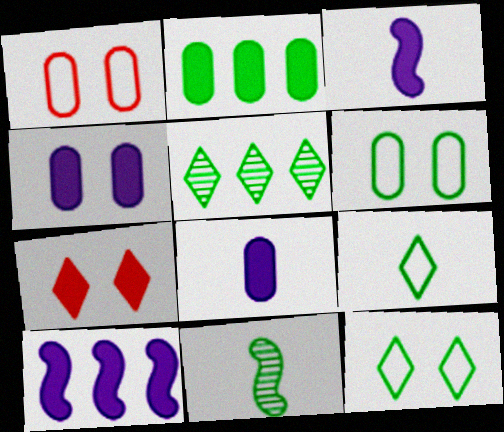[[1, 3, 5], 
[2, 3, 7], 
[2, 11, 12]]